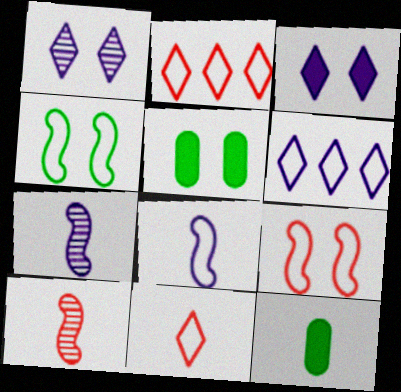[[1, 5, 9], 
[2, 5, 7], 
[5, 6, 10], 
[7, 11, 12]]